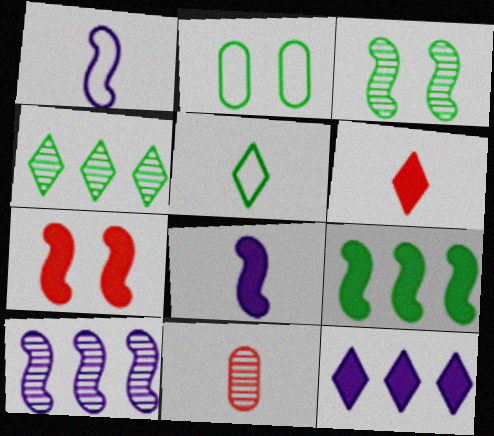[[2, 6, 10], 
[5, 8, 11], 
[7, 8, 9]]